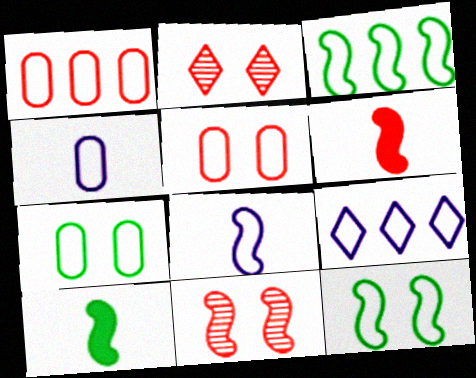[[1, 2, 6], 
[1, 3, 9], 
[1, 4, 7]]